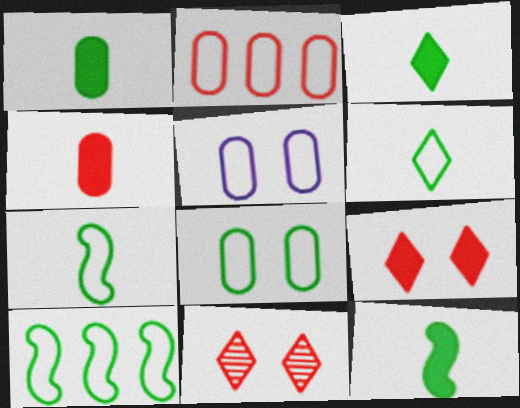[[1, 3, 12], 
[6, 8, 10]]